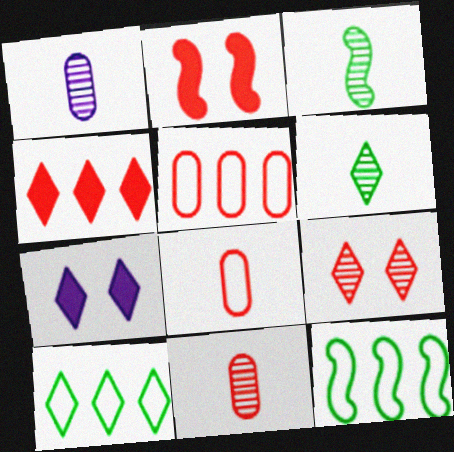[[1, 2, 10], 
[3, 5, 7], 
[7, 11, 12]]